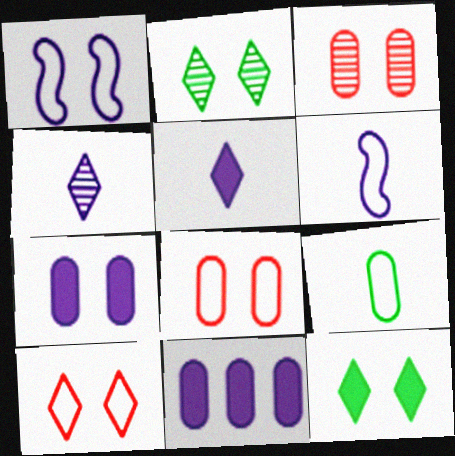[[1, 3, 12], 
[1, 4, 11], 
[3, 9, 11]]